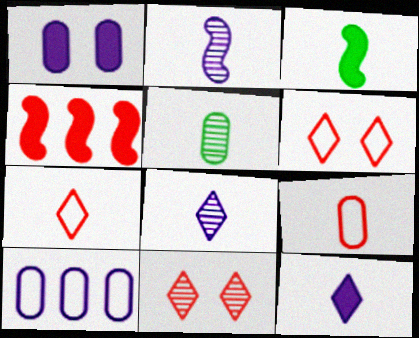[[3, 8, 9], 
[3, 10, 11], 
[4, 9, 11]]